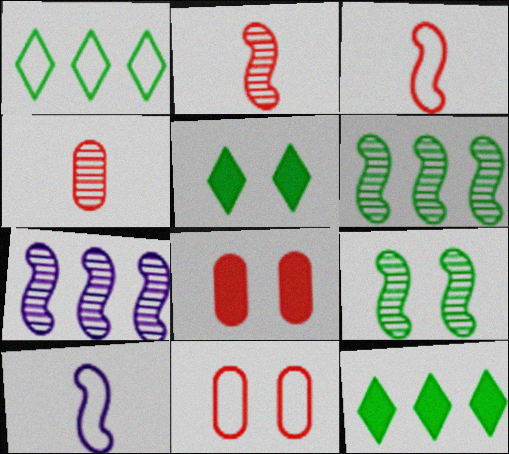[[1, 10, 11], 
[2, 7, 9]]